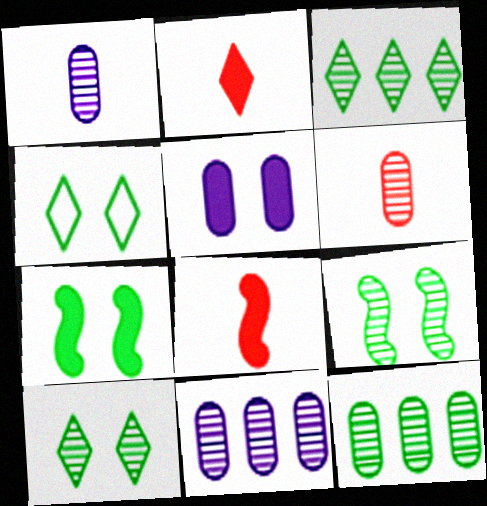[[4, 8, 11]]